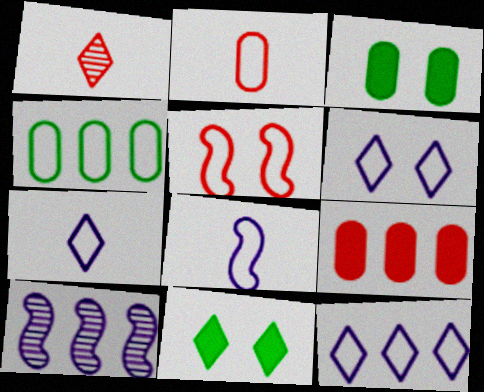[[1, 5, 9], 
[1, 11, 12], 
[2, 10, 11], 
[4, 5, 7], 
[6, 7, 12]]